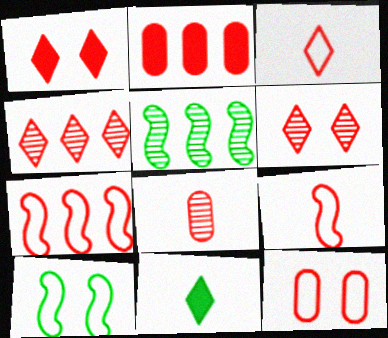[[1, 3, 4], 
[1, 7, 8], 
[2, 4, 7], 
[2, 6, 9], 
[2, 8, 12], 
[3, 7, 12]]